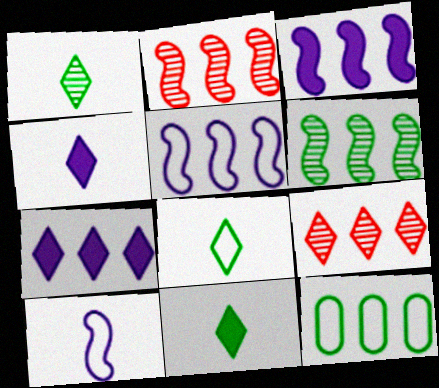[[1, 8, 11], 
[2, 7, 12], 
[3, 9, 12]]